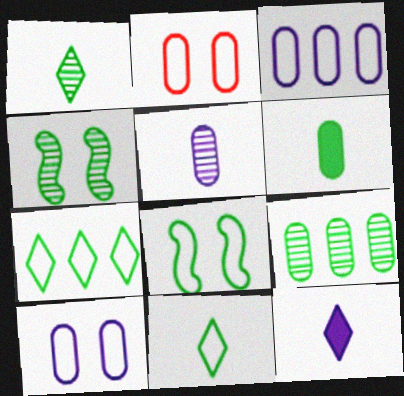[[1, 4, 9], 
[4, 6, 7]]